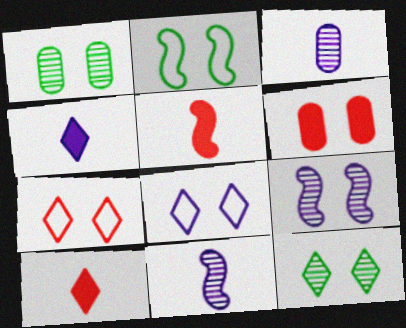[]